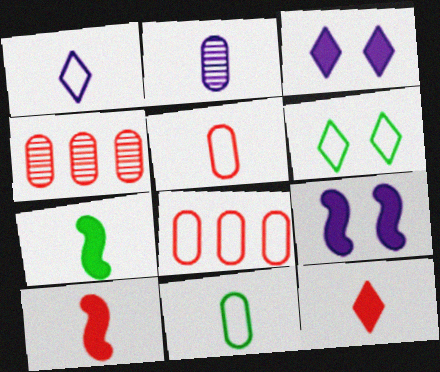[]